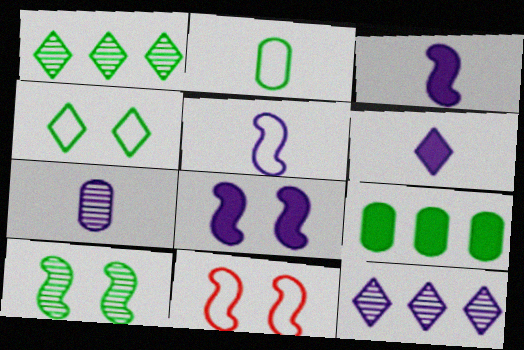[[5, 6, 7], 
[8, 10, 11]]